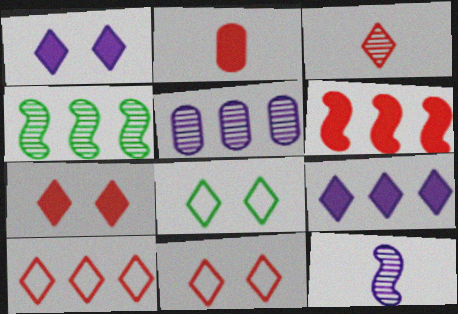[[2, 6, 7], 
[3, 7, 10], 
[3, 8, 9]]